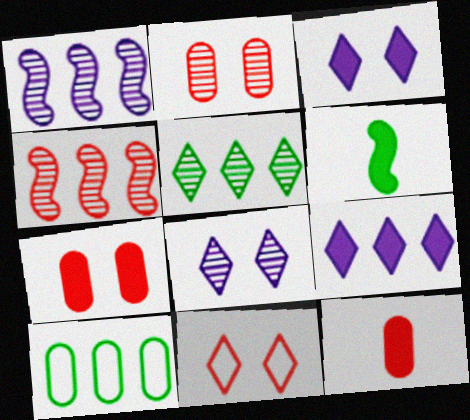[[4, 9, 10], 
[4, 11, 12], 
[6, 7, 9]]